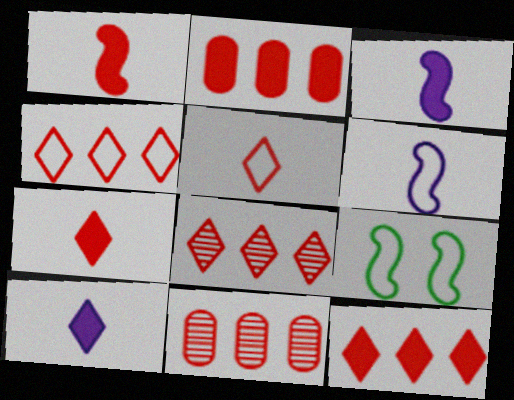[[4, 8, 12], 
[9, 10, 11]]